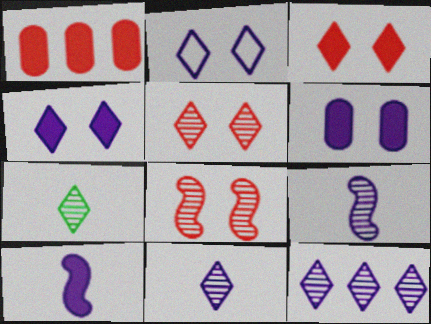[[5, 7, 12]]